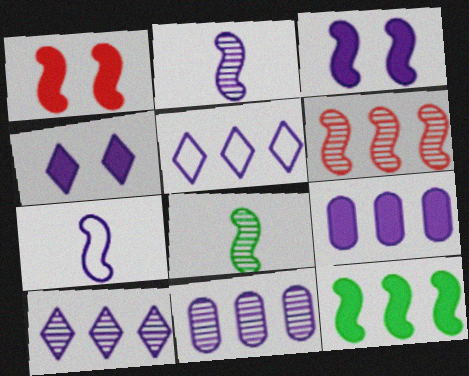[[4, 7, 11]]